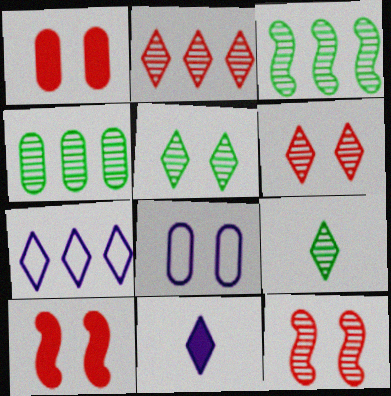[[5, 8, 10]]